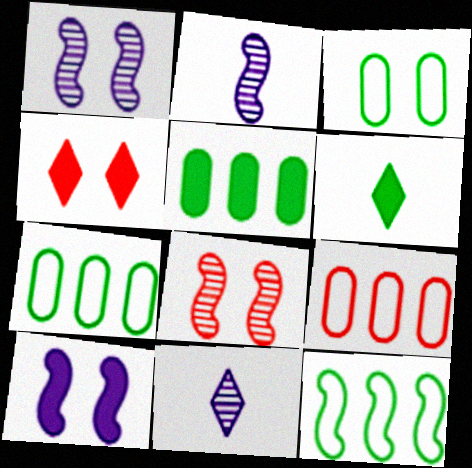[[1, 3, 4], 
[1, 6, 9], 
[2, 4, 7]]